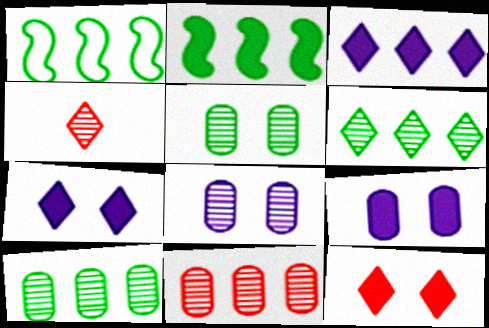[[1, 3, 11], 
[1, 4, 9]]